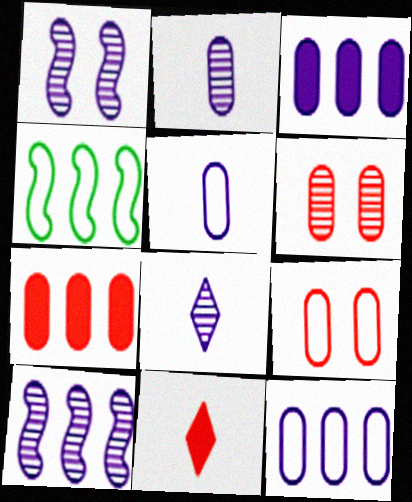[]